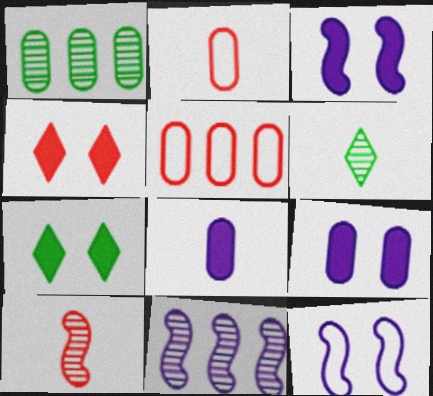[[1, 2, 9], 
[2, 7, 11], 
[3, 5, 6], 
[4, 5, 10]]